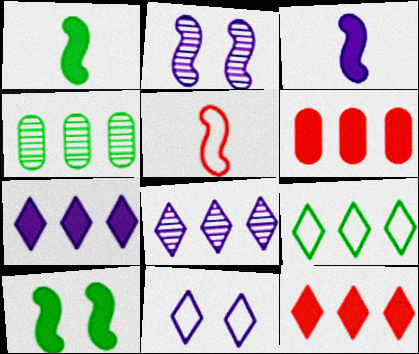[[8, 9, 12]]